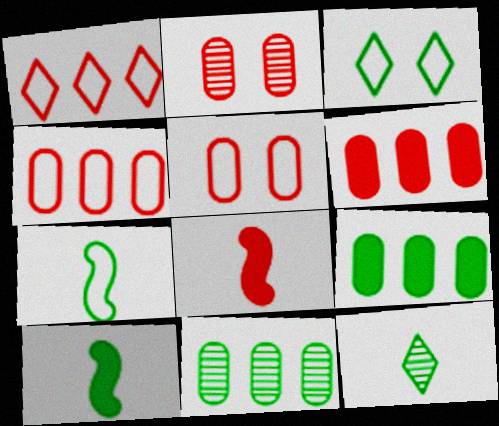[[1, 2, 8], 
[3, 10, 11]]